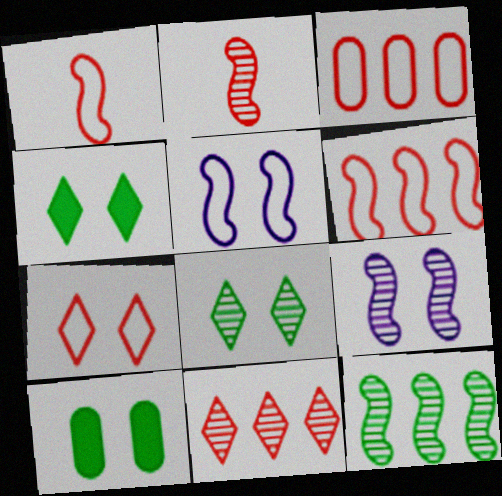[[1, 3, 7], 
[2, 9, 12], 
[7, 9, 10]]